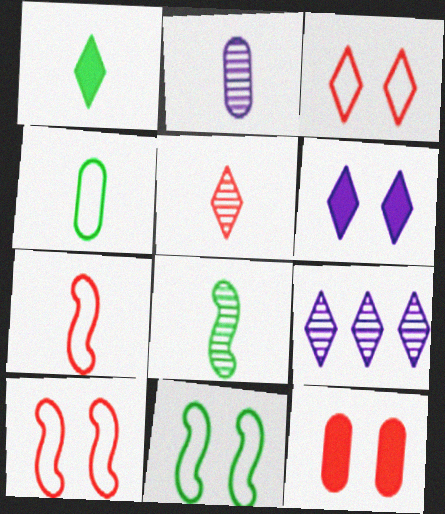[[1, 2, 7], 
[1, 3, 9], 
[1, 4, 8], 
[2, 5, 8]]